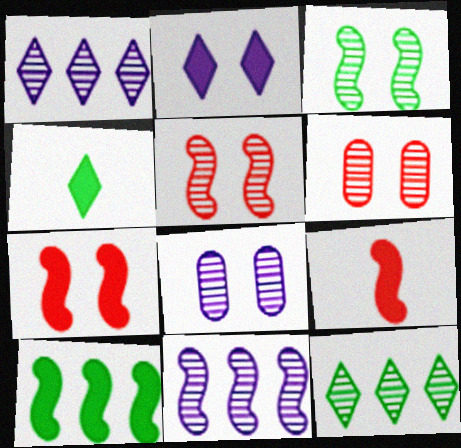[]